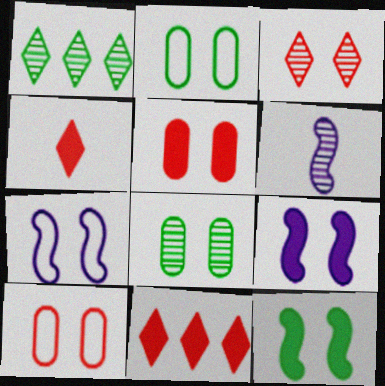[[2, 3, 9], 
[2, 6, 11]]